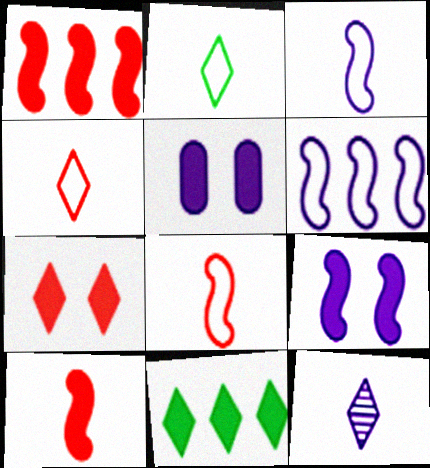[[5, 6, 12], 
[5, 10, 11]]